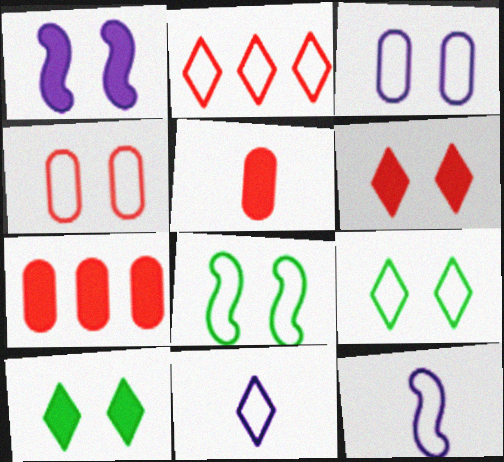[[2, 9, 11]]